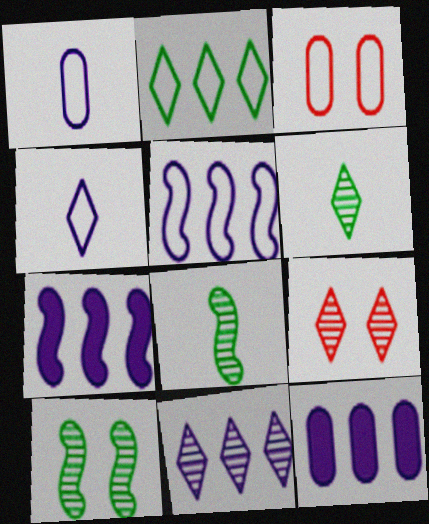[[3, 6, 7], 
[5, 11, 12], 
[6, 9, 11]]